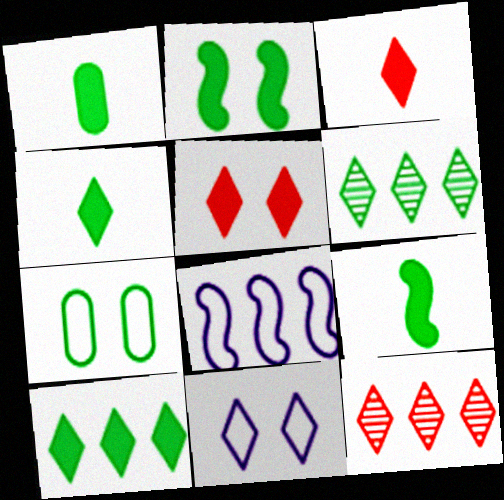[[1, 2, 10], 
[1, 4, 9], 
[3, 6, 11], 
[4, 11, 12], 
[6, 7, 9]]